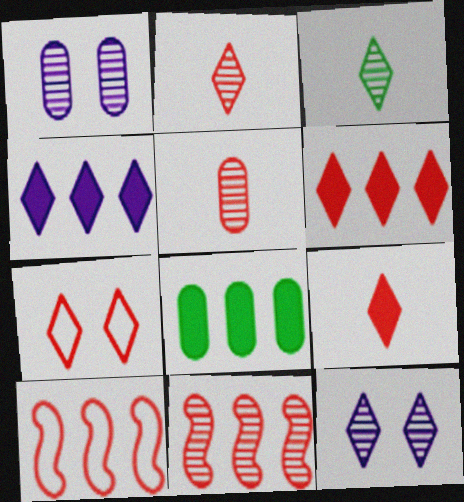[[1, 3, 11], 
[2, 6, 7], 
[3, 4, 7]]